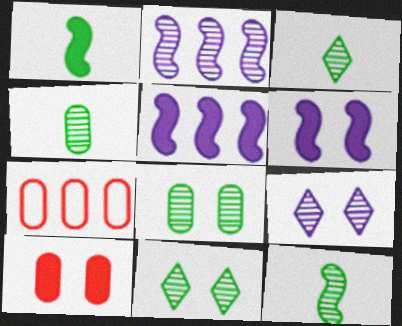[[1, 7, 9], 
[3, 4, 12], 
[3, 6, 7]]